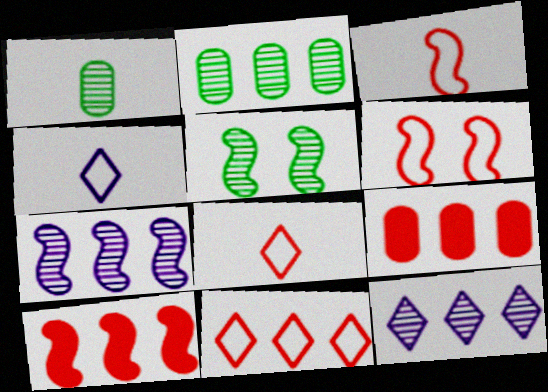[[4, 5, 9]]